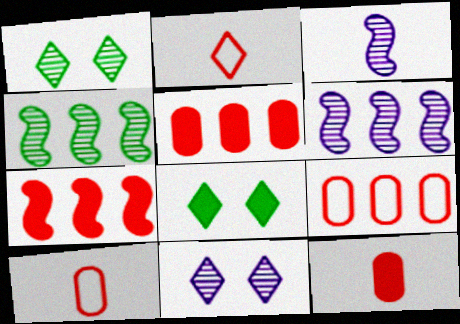[[3, 8, 9], 
[6, 8, 10]]